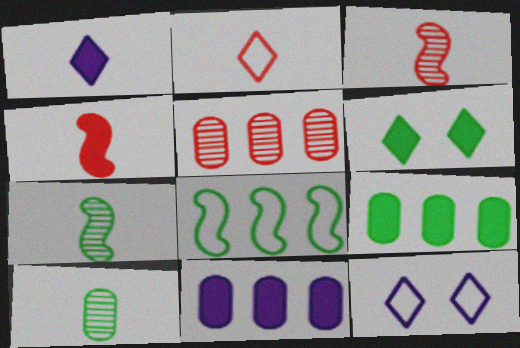[[3, 9, 12], 
[4, 6, 11], 
[6, 8, 10]]